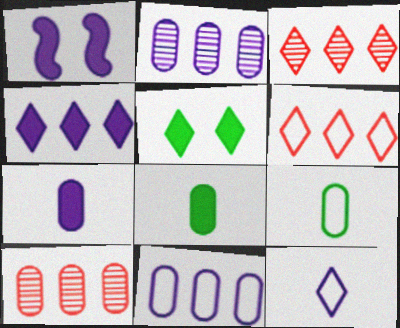[[1, 2, 12], 
[1, 3, 9], 
[1, 4, 7], 
[3, 5, 12]]